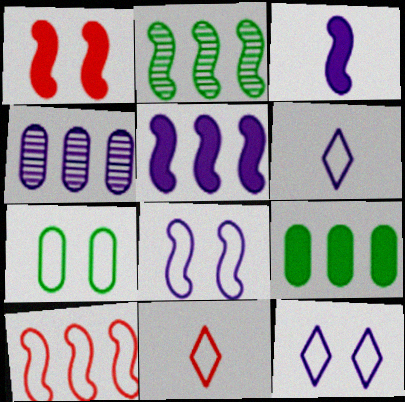[[2, 5, 10], 
[3, 4, 12], 
[6, 7, 10]]